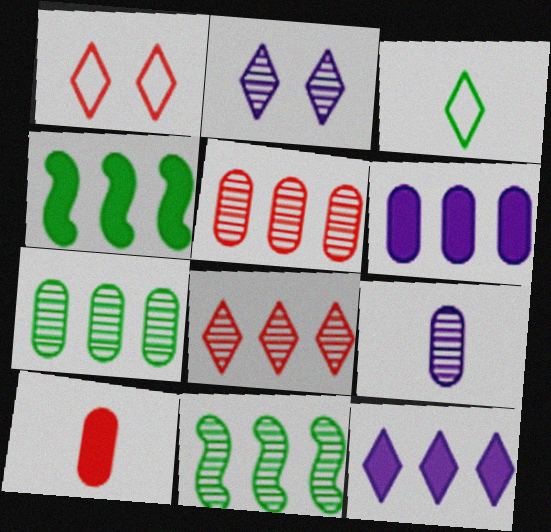[[1, 4, 9]]